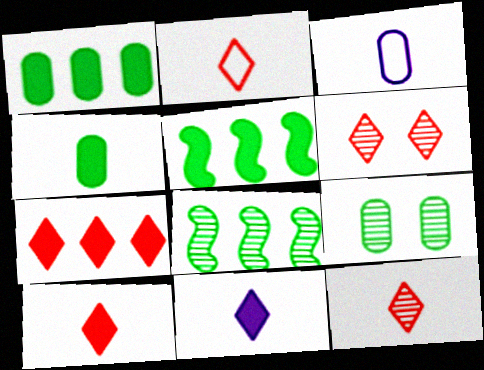[[2, 6, 7], 
[2, 10, 12], 
[3, 5, 6]]